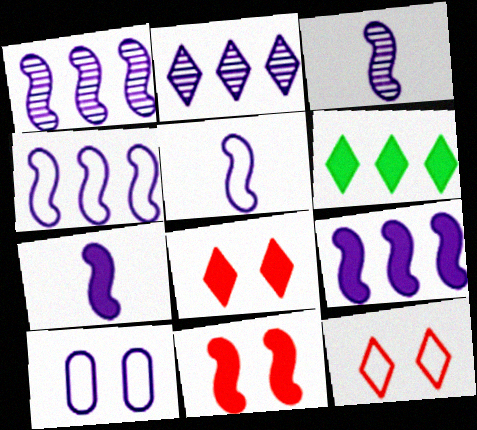[[1, 4, 9], 
[2, 7, 10], 
[3, 5, 7]]